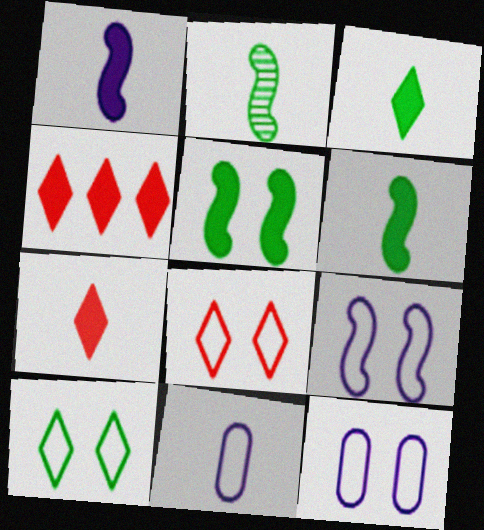[[2, 4, 12], 
[2, 7, 11]]